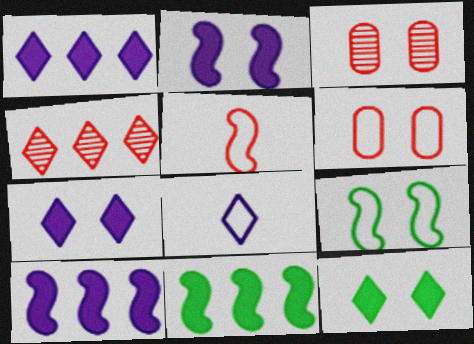[[3, 7, 9], 
[3, 8, 11], 
[4, 8, 12]]